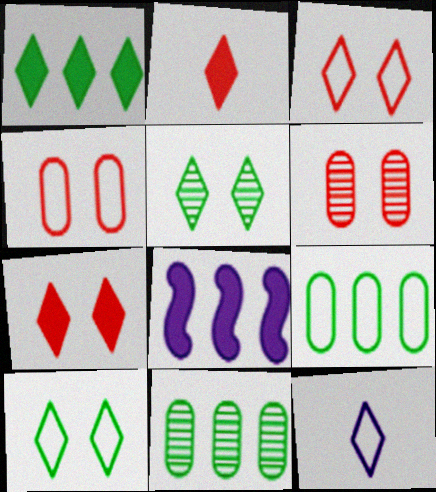[]